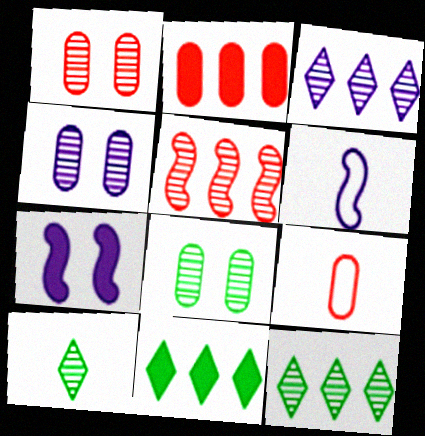[[1, 2, 9], 
[1, 4, 8], 
[1, 6, 11], 
[4, 5, 10], 
[7, 9, 12]]